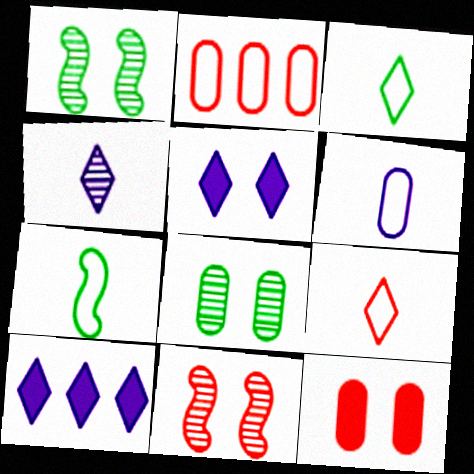[[6, 7, 9]]